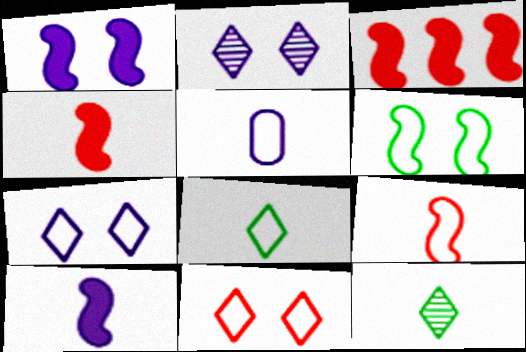[[4, 5, 12], 
[5, 8, 9]]